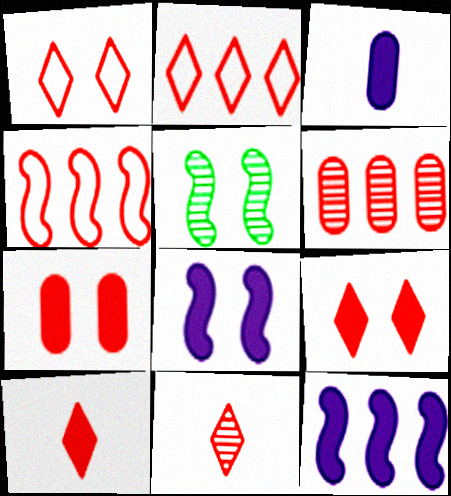[[2, 3, 5], 
[2, 9, 11], 
[4, 7, 11]]